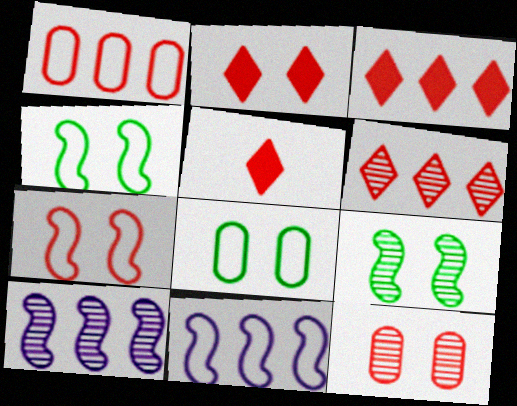[[2, 3, 5], 
[2, 7, 12], 
[5, 8, 10]]